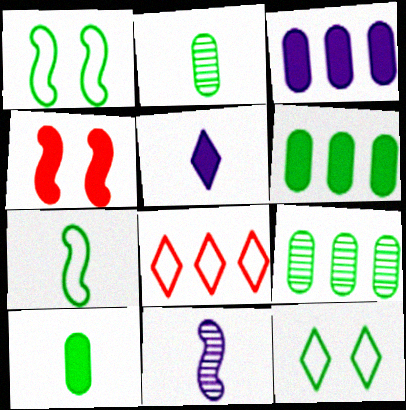[[4, 5, 6]]